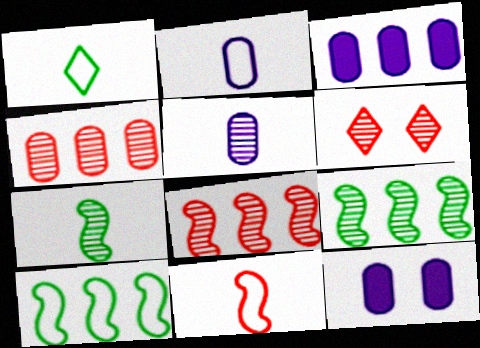[[1, 2, 11], 
[1, 8, 12], 
[5, 6, 9]]